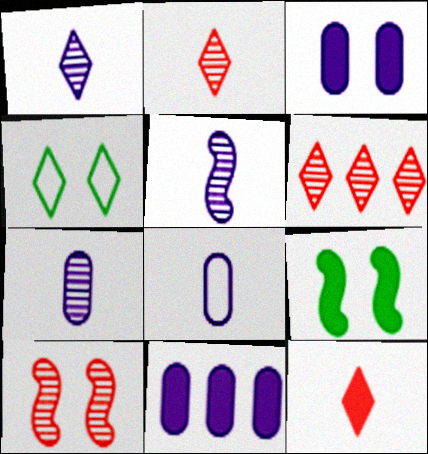[[1, 5, 7], 
[3, 4, 10], 
[6, 8, 9], 
[9, 11, 12]]